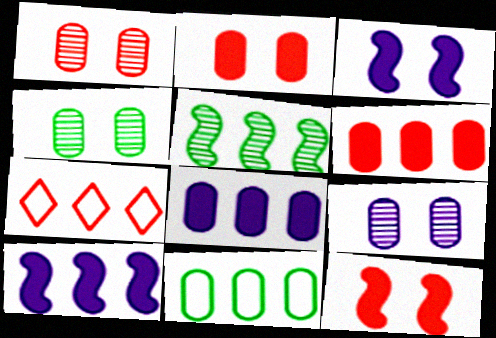[[1, 4, 9], 
[5, 7, 8]]